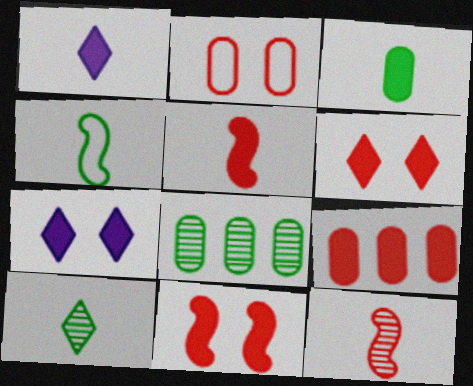[[1, 3, 5], 
[3, 4, 10], 
[5, 6, 9]]